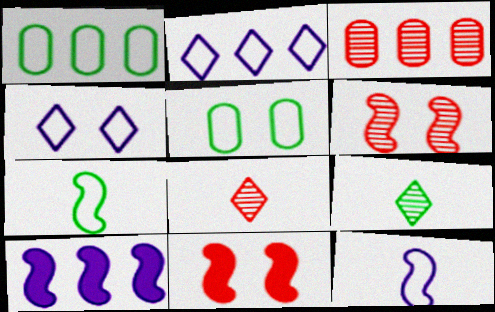[[3, 6, 8], 
[5, 8, 10], 
[6, 7, 10]]